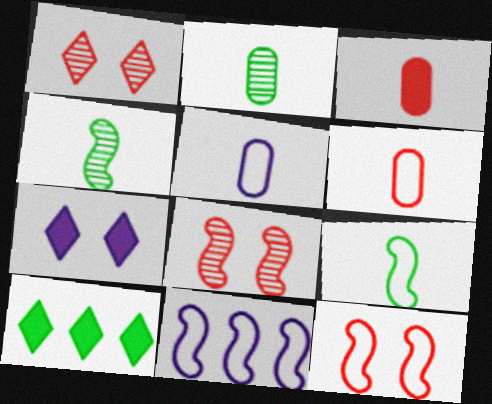[[2, 3, 5], 
[5, 8, 10], 
[9, 11, 12]]